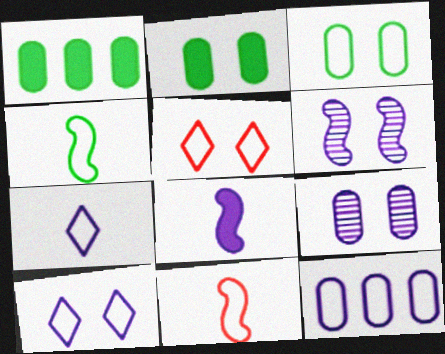[[2, 5, 6], 
[4, 5, 12]]